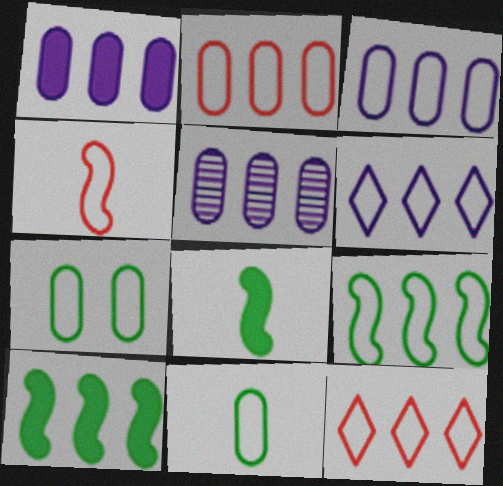[[1, 3, 5], 
[2, 6, 9], 
[3, 9, 12], 
[4, 6, 7], 
[5, 10, 12]]